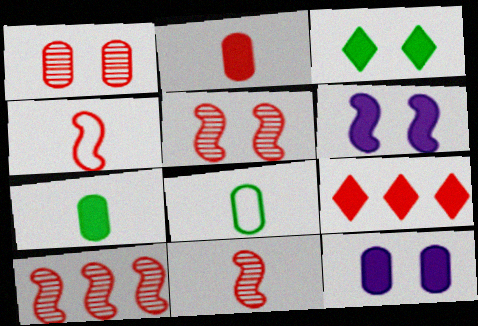[[1, 4, 9], 
[5, 10, 11], 
[6, 7, 9]]